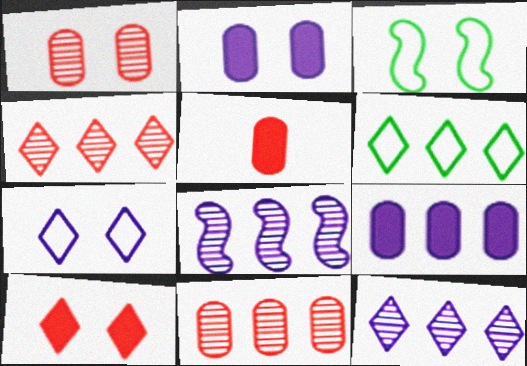[[3, 5, 12]]